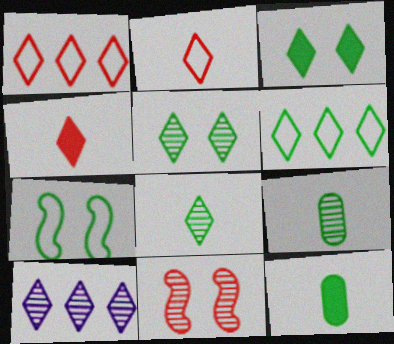[[2, 3, 10], 
[3, 6, 8], 
[9, 10, 11]]